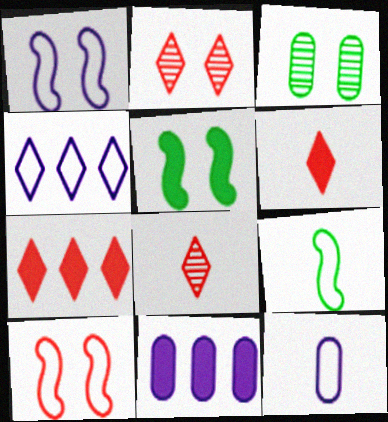[[1, 4, 12], 
[2, 9, 11], 
[5, 6, 11]]